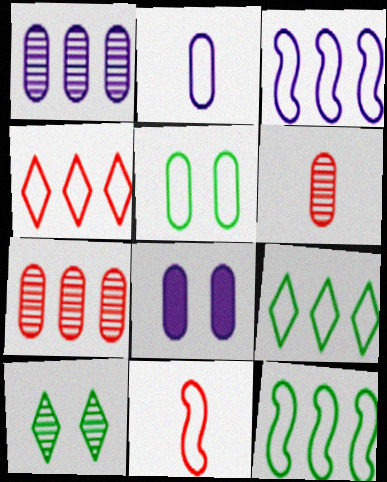[[1, 2, 8]]